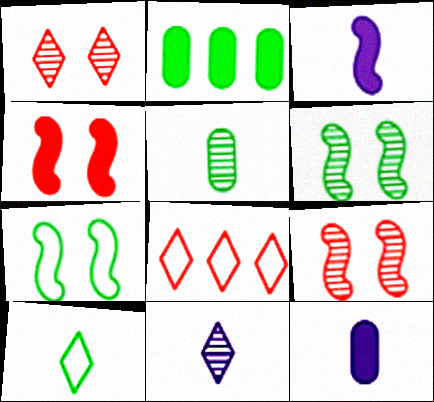[[2, 6, 10], 
[6, 8, 12]]